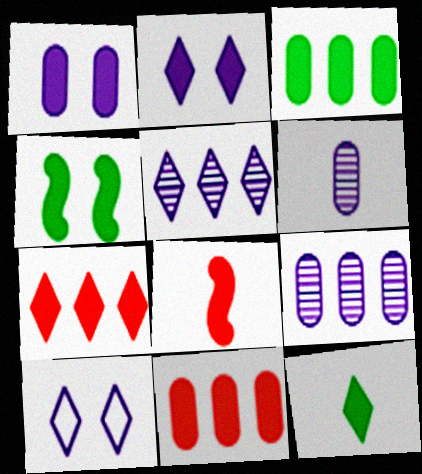[[2, 3, 8], 
[2, 7, 12], 
[3, 4, 12]]